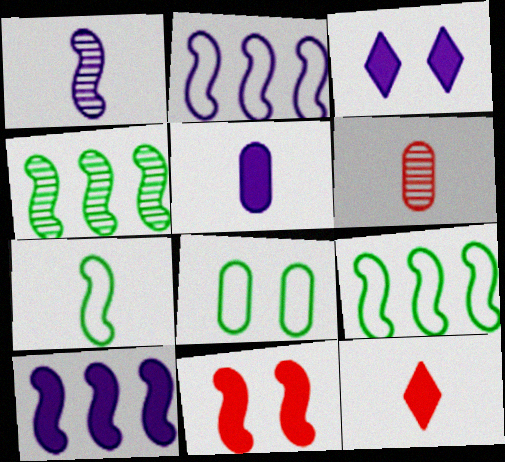[[1, 9, 11], 
[3, 5, 10], 
[3, 6, 9]]